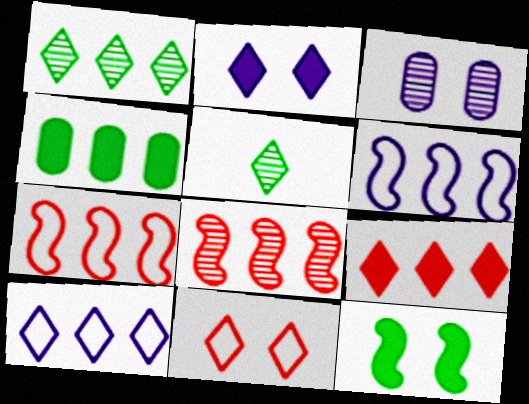[[1, 9, 10], 
[3, 5, 8], 
[3, 11, 12], 
[4, 8, 10]]